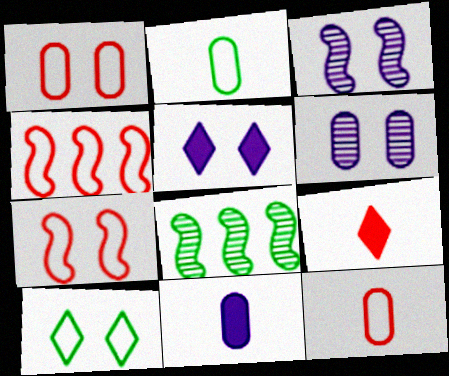[[5, 8, 12]]